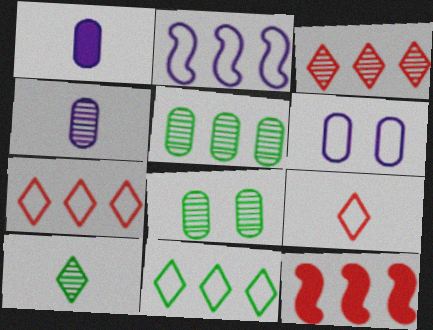[[6, 10, 12]]